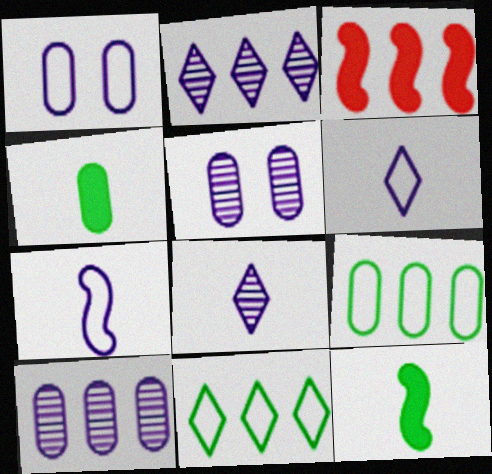[[2, 3, 9], 
[3, 10, 11]]